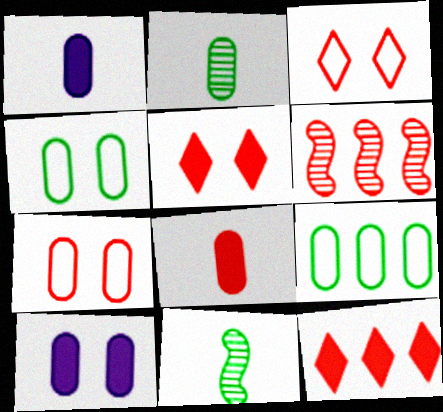[[3, 6, 8]]